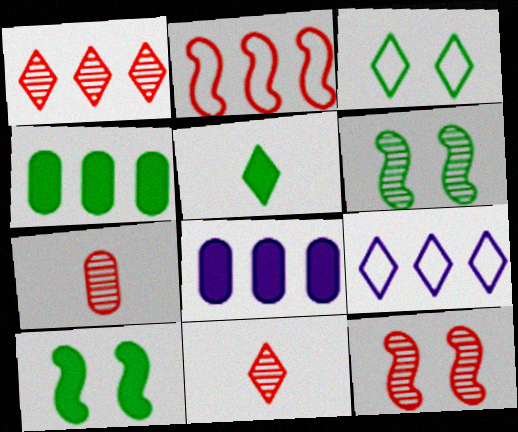[[1, 7, 12], 
[4, 5, 10], 
[7, 9, 10]]